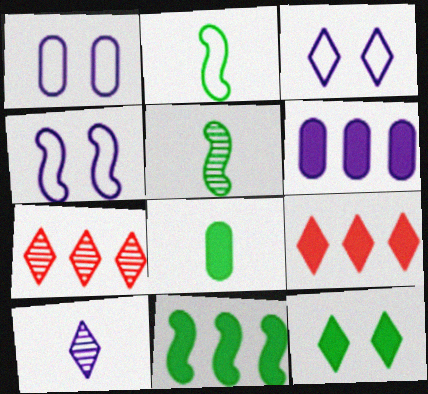[[1, 3, 4], 
[1, 5, 9], 
[4, 6, 10], 
[4, 7, 8], 
[6, 9, 11], 
[8, 11, 12]]